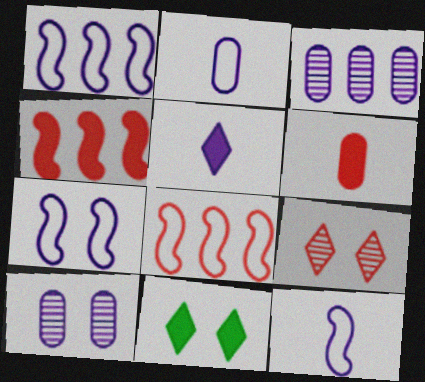[[1, 5, 10], 
[1, 7, 12], 
[3, 5, 7], 
[6, 8, 9]]